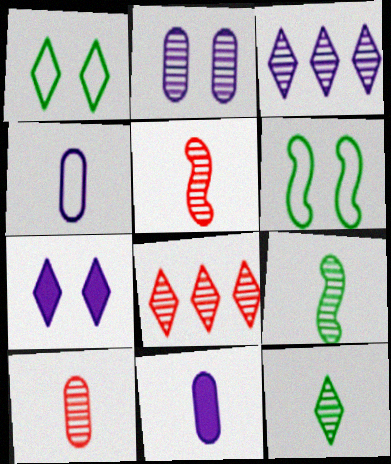[[2, 8, 9], 
[6, 8, 11]]